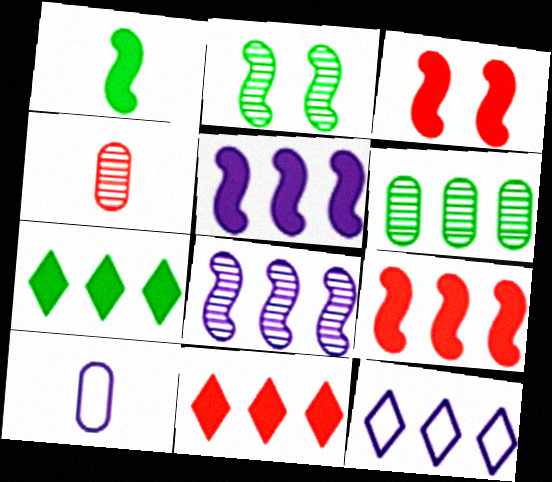[[1, 3, 5], 
[2, 10, 11], 
[6, 9, 12]]